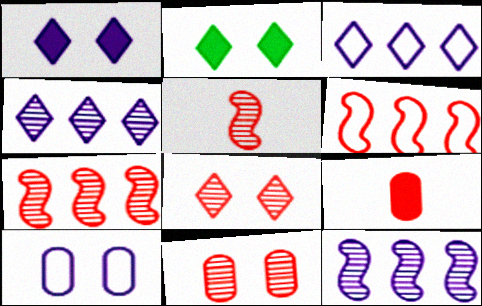[[6, 8, 9]]